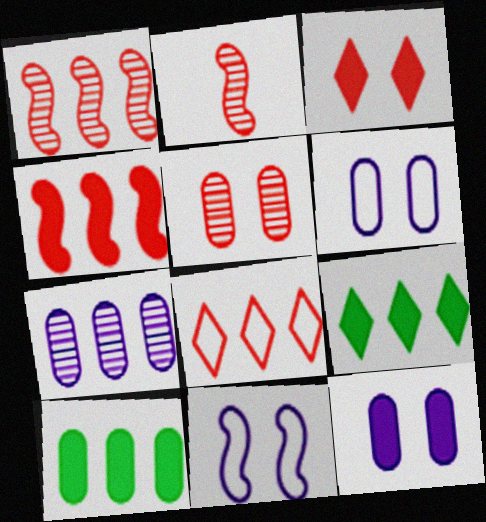[[2, 6, 9]]